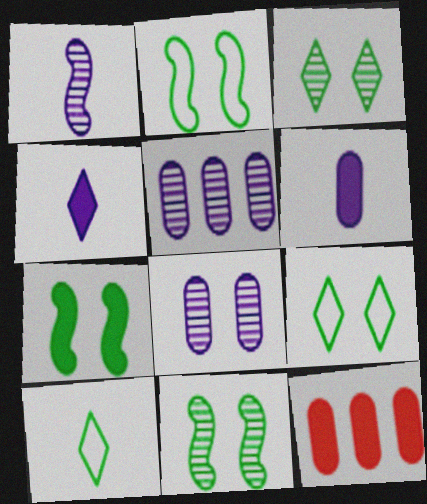[[1, 9, 12], 
[2, 7, 11], 
[4, 7, 12]]